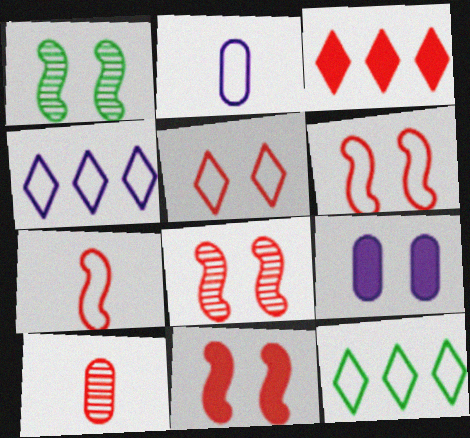[[1, 2, 3], 
[1, 5, 9], 
[2, 6, 12], 
[3, 6, 10], 
[6, 8, 11]]